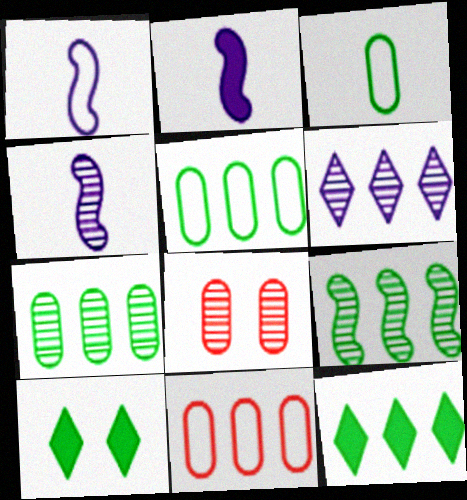[[1, 2, 4], 
[1, 8, 12], 
[3, 9, 10], 
[4, 10, 11], 
[5, 9, 12]]